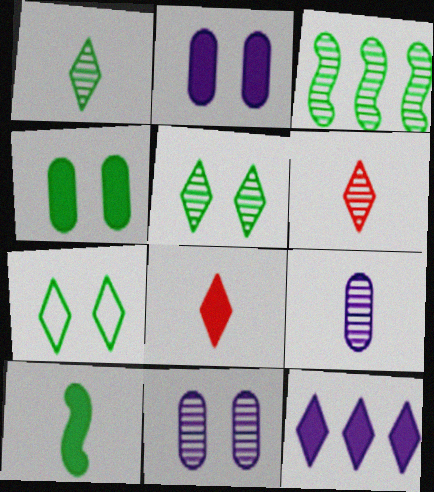[[3, 6, 11], 
[6, 7, 12]]